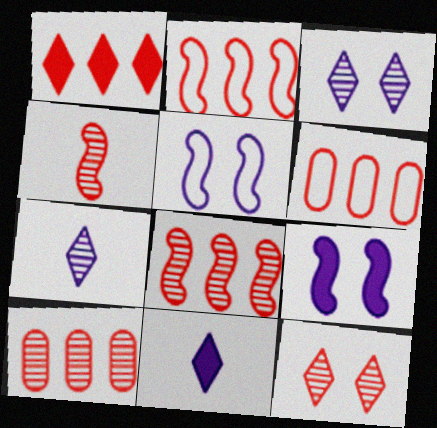[[1, 2, 10], 
[1, 6, 8], 
[4, 10, 12]]